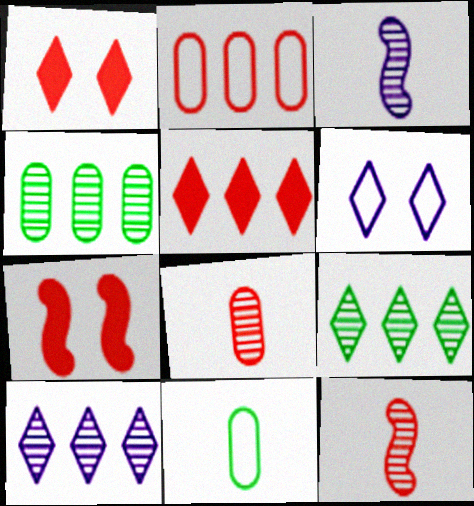[[1, 2, 12], 
[7, 10, 11]]